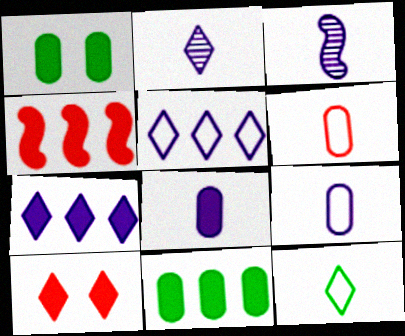[[4, 7, 11]]